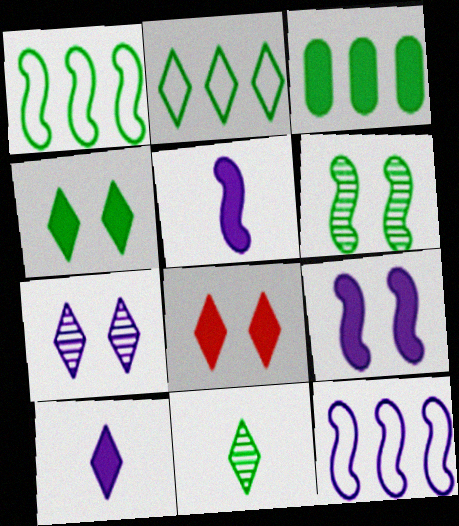[[2, 4, 11], 
[3, 5, 8]]